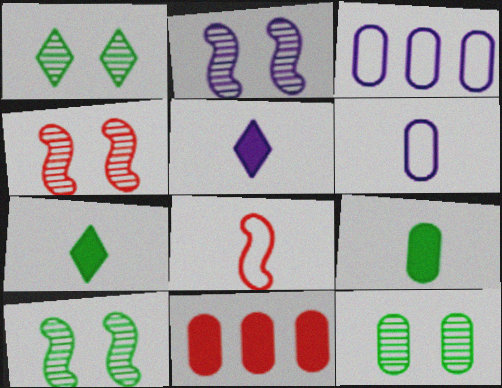[[1, 10, 12], 
[2, 3, 5], 
[2, 4, 10], 
[3, 4, 7], 
[6, 11, 12]]